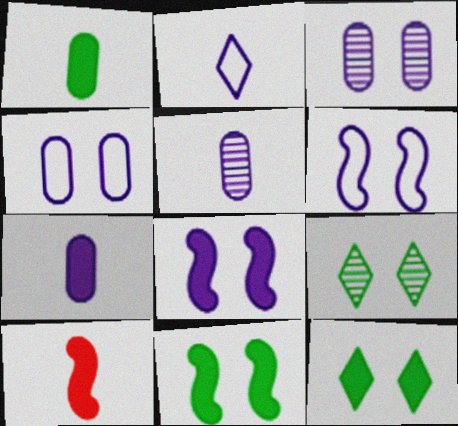[]